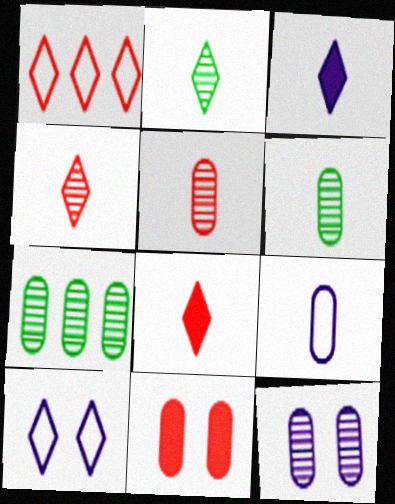[[5, 7, 12], 
[7, 9, 11]]